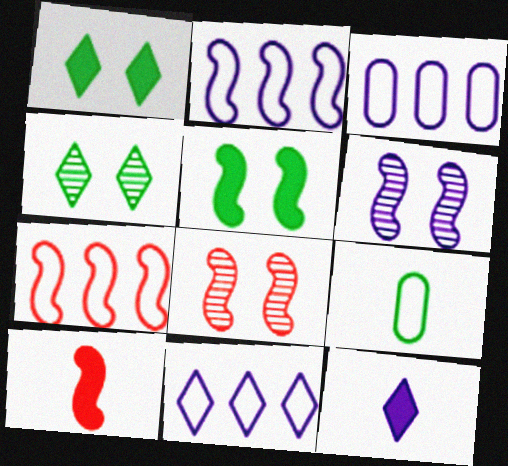[[2, 3, 11], 
[3, 4, 10], 
[3, 6, 12], 
[7, 8, 10]]